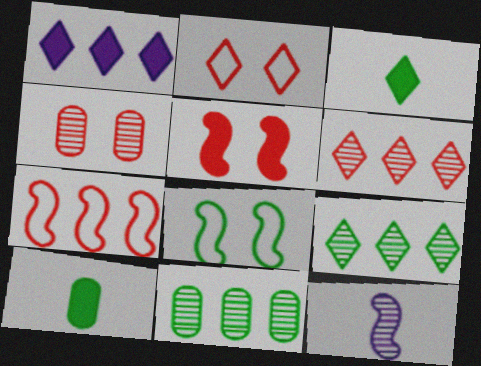[[1, 5, 10], 
[1, 7, 11], 
[2, 4, 5], 
[3, 8, 11], 
[4, 9, 12], 
[8, 9, 10]]